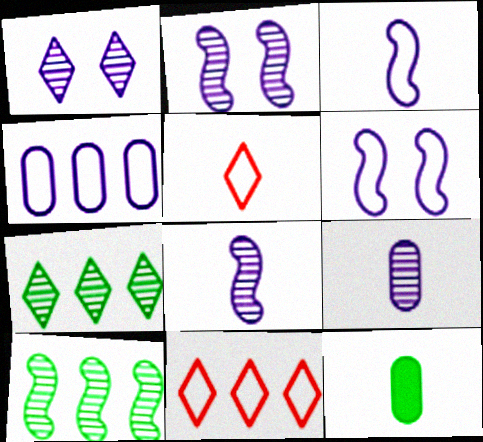[[2, 11, 12], 
[5, 8, 12]]